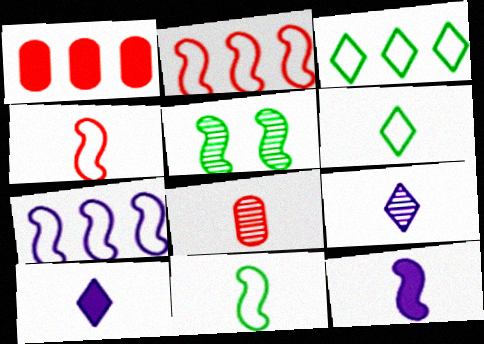[[2, 5, 12], 
[6, 8, 12], 
[8, 10, 11]]